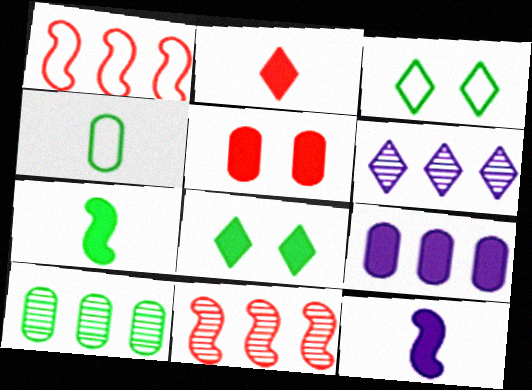[[2, 3, 6], 
[3, 7, 10], 
[6, 10, 11]]